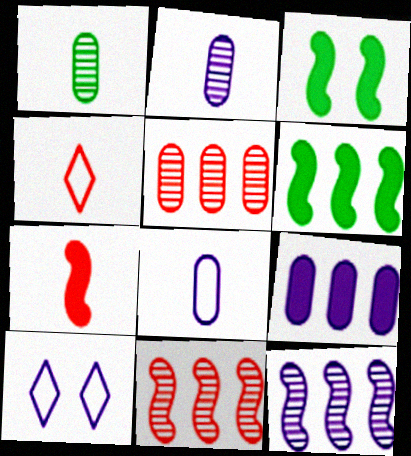[]